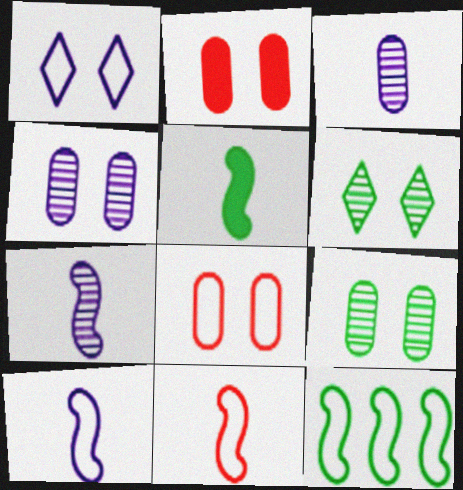[[5, 7, 11]]